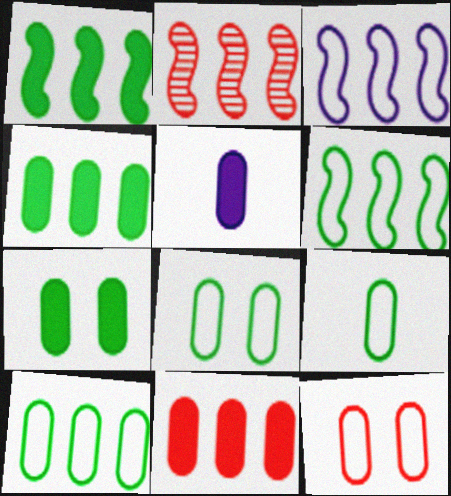[[1, 2, 3], 
[5, 7, 11], 
[8, 9, 10]]